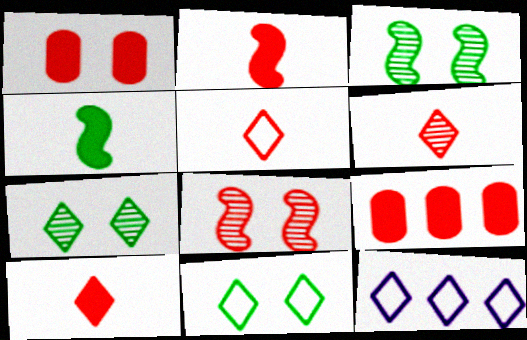[[5, 6, 10], 
[5, 8, 9], 
[5, 11, 12], 
[7, 10, 12]]